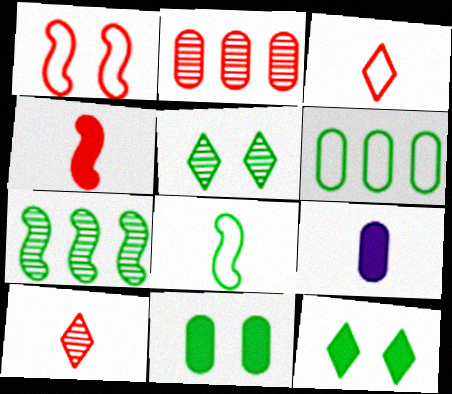[[8, 9, 10]]